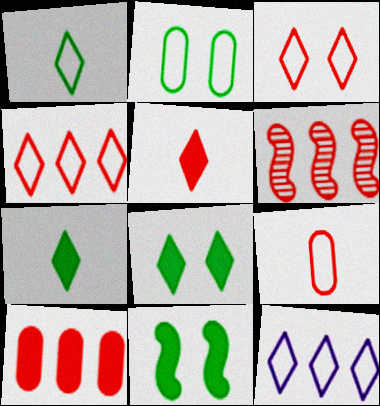[[1, 3, 12], 
[4, 6, 10]]